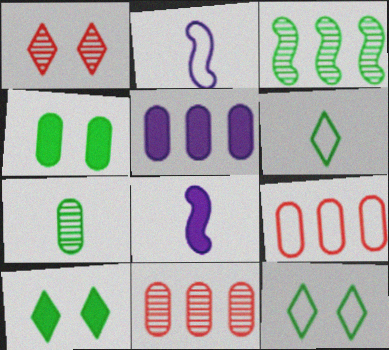[[2, 9, 12], 
[2, 10, 11], 
[3, 4, 6], 
[8, 11, 12]]